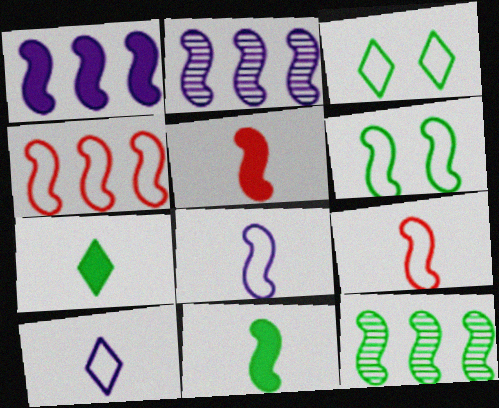[[1, 4, 12], 
[2, 5, 6], 
[4, 6, 8], 
[6, 11, 12]]